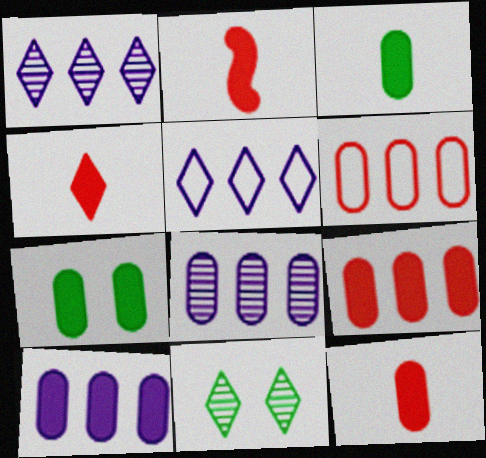[[2, 4, 12], 
[4, 5, 11], 
[7, 10, 12]]